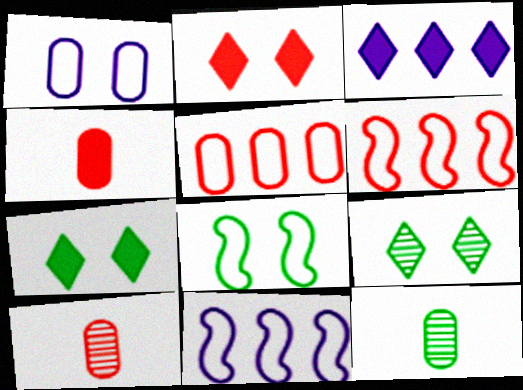[[2, 6, 10], 
[2, 11, 12], 
[3, 8, 10], 
[4, 9, 11], 
[7, 10, 11]]